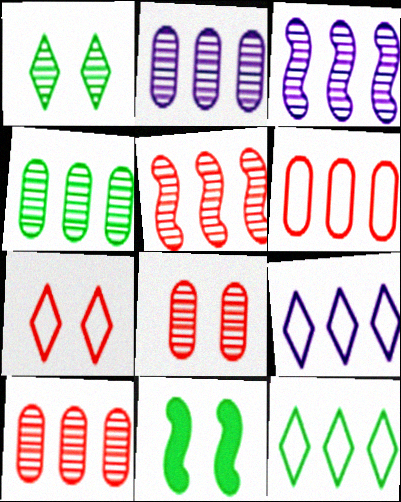[[2, 4, 10]]